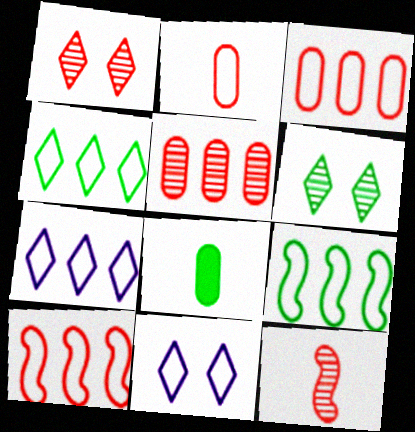[[1, 5, 12], 
[2, 9, 11], 
[3, 7, 9], 
[6, 8, 9]]